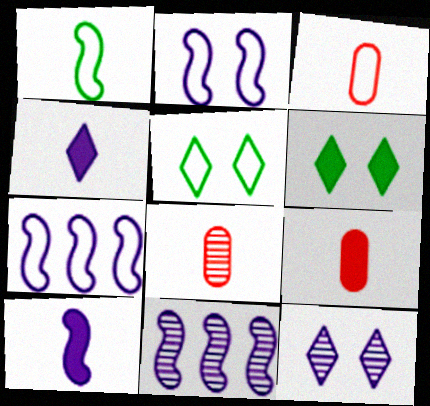[[1, 4, 8], 
[2, 10, 11], 
[3, 5, 7], 
[3, 6, 11], 
[3, 8, 9], 
[5, 9, 11], 
[6, 7, 8]]